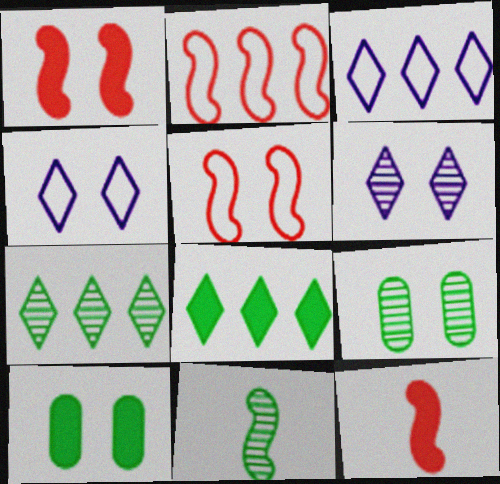[[1, 4, 9], 
[3, 9, 12], 
[5, 6, 10], 
[7, 9, 11]]